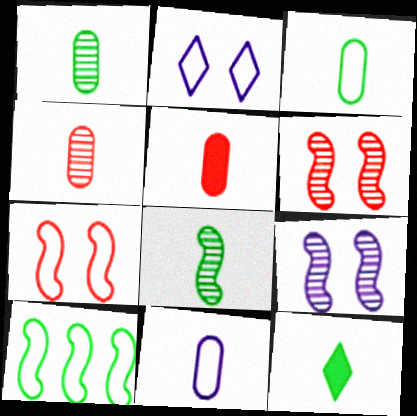[[1, 5, 11], 
[3, 8, 12]]